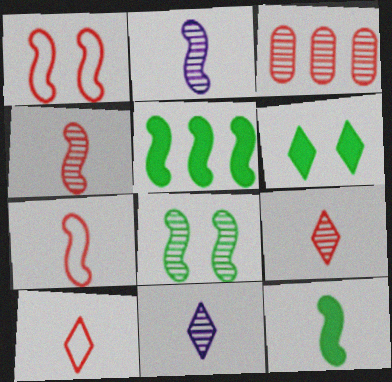[[1, 2, 5], 
[2, 7, 12], 
[3, 8, 11]]